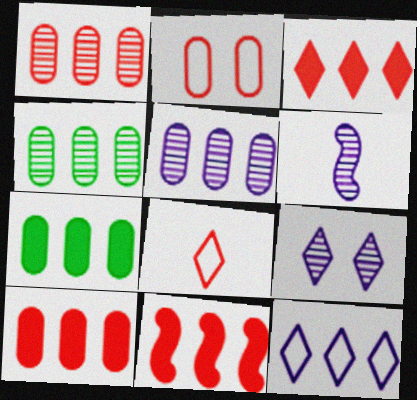[[1, 4, 5], 
[3, 10, 11], 
[4, 11, 12], 
[5, 6, 9]]